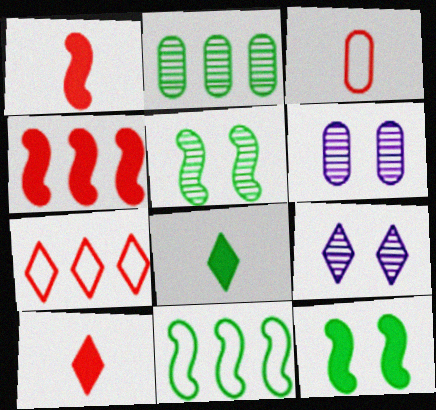[[6, 10, 11], 
[7, 8, 9]]